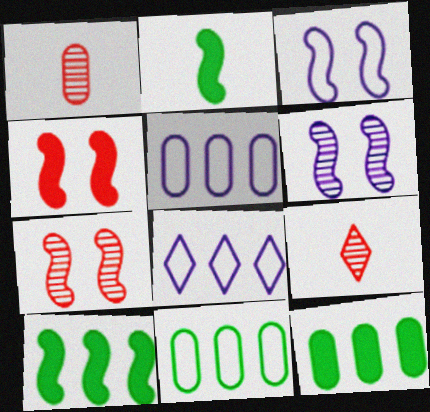[[3, 9, 12]]